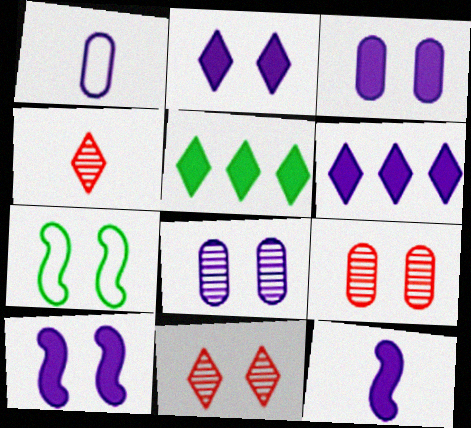[[2, 3, 10], 
[2, 7, 9], 
[3, 6, 12], 
[3, 7, 11]]